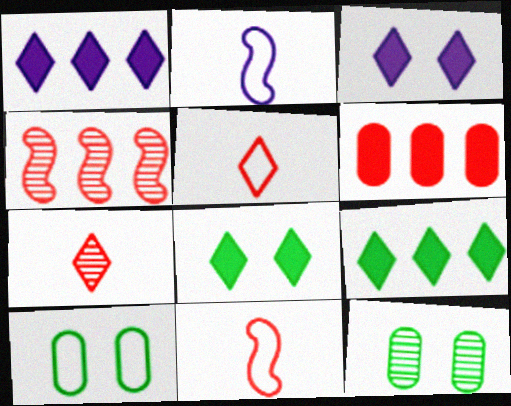[[1, 11, 12]]